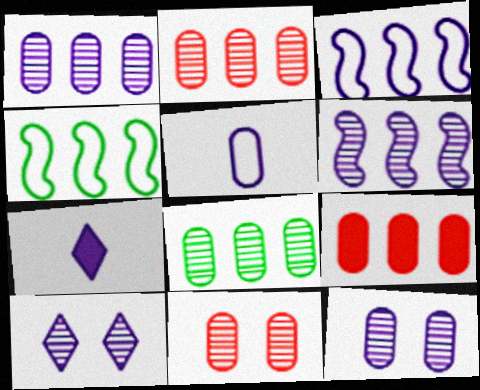[[1, 2, 8], 
[3, 7, 12], 
[4, 7, 11]]